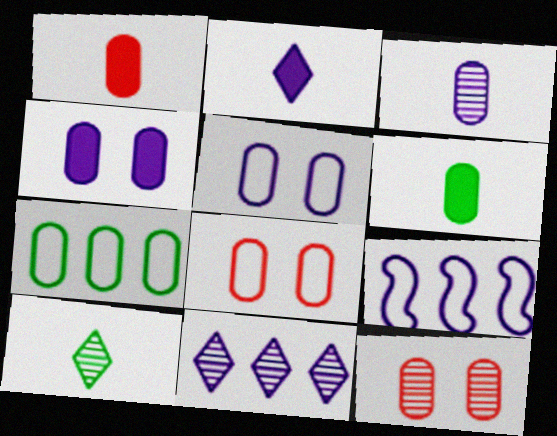[]